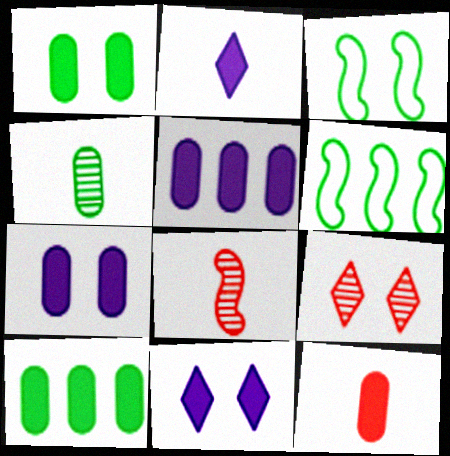[[1, 5, 12], 
[3, 7, 9], 
[7, 10, 12]]